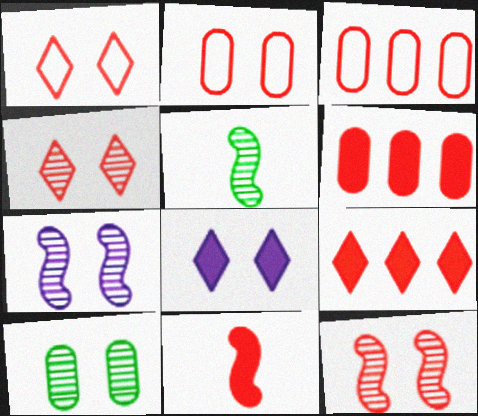[[3, 4, 11], 
[3, 5, 8], 
[4, 7, 10]]